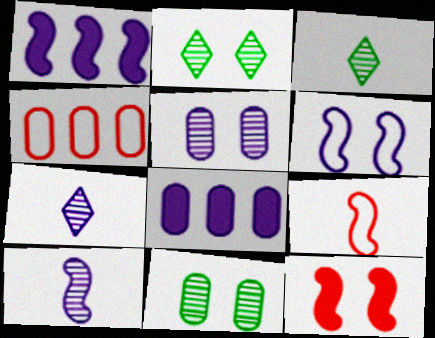[[1, 6, 10], 
[2, 8, 9], 
[6, 7, 8]]